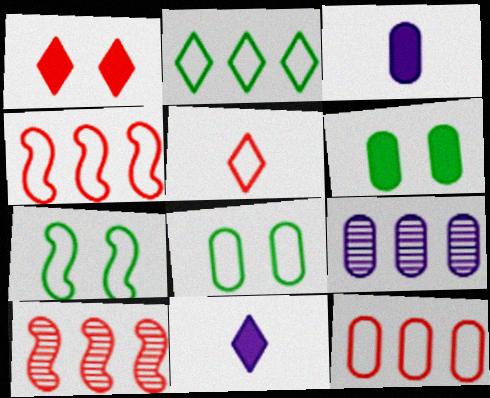[[8, 10, 11]]